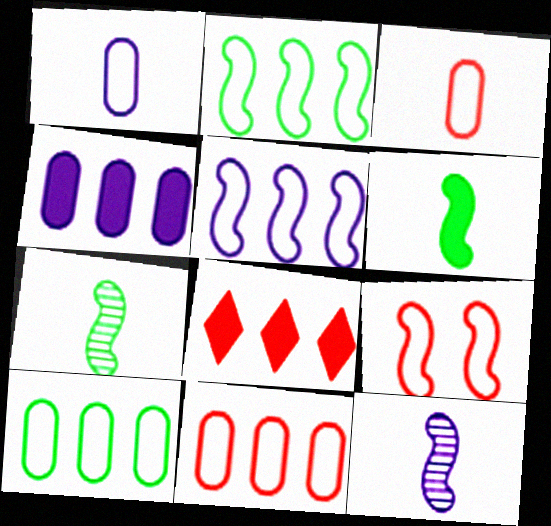[]